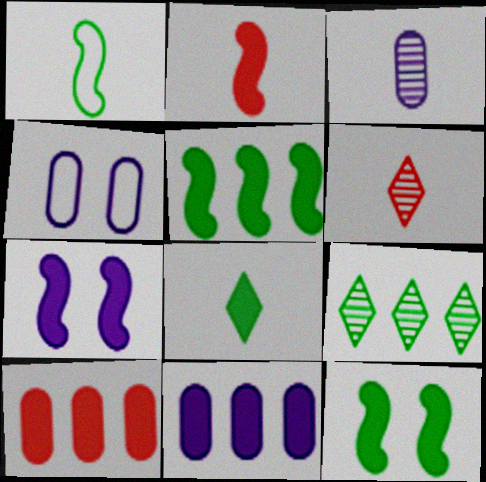[[2, 4, 9], 
[2, 5, 7], 
[3, 4, 11], 
[4, 5, 6], 
[7, 8, 10]]